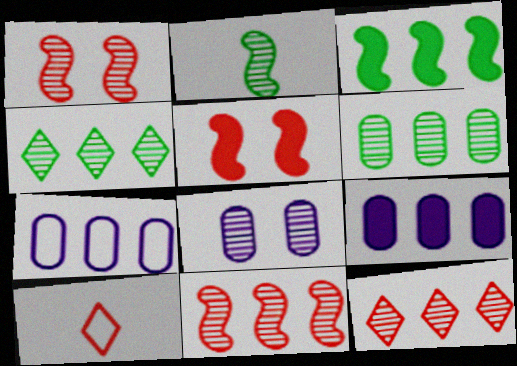[[2, 8, 12], 
[3, 7, 12], 
[3, 8, 10]]